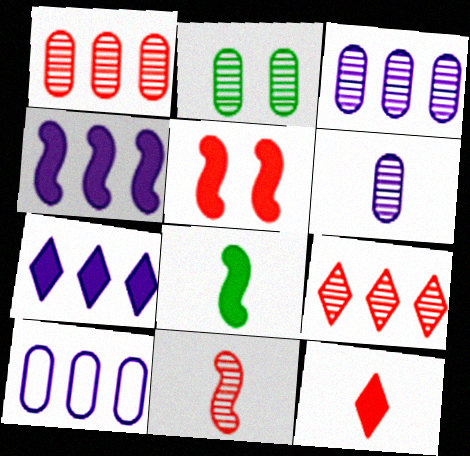[[1, 2, 6], 
[4, 5, 8]]